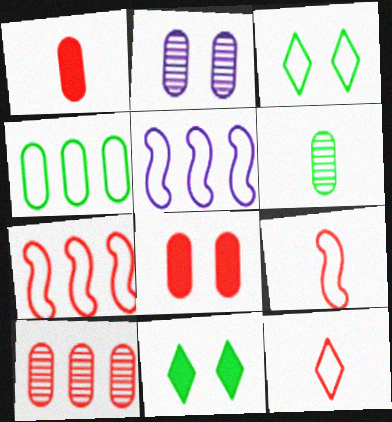[[1, 2, 4], 
[2, 6, 10]]